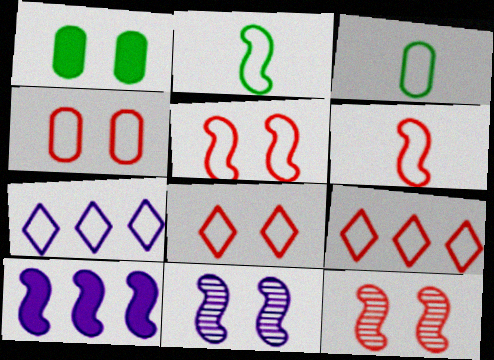[[1, 8, 11], 
[2, 4, 7], 
[2, 10, 12], 
[3, 5, 7], 
[4, 5, 8], 
[4, 6, 9]]